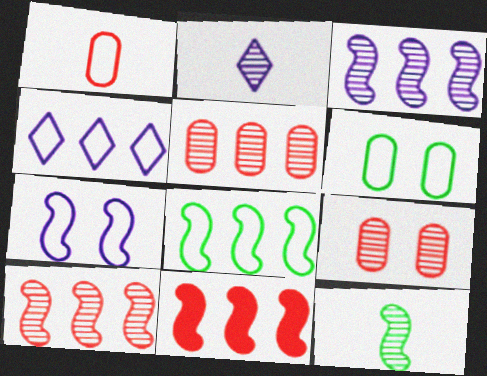[[2, 6, 11], 
[3, 8, 11], 
[7, 11, 12]]